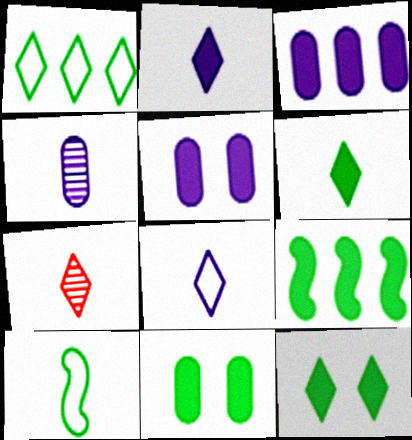[[6, 7, 8], 
[6, 9, 11]]